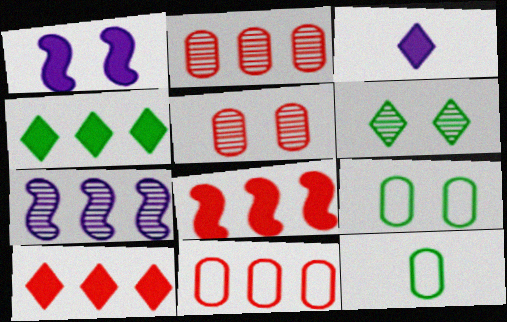[[4, 7, 11]]